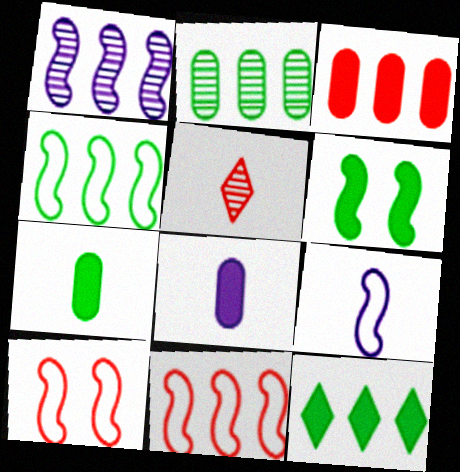[[2, 4, 12], 
[3, 5, 10], 
[4, 9, 10], 
[5, 7, 9], 
[6, 7, 12]]